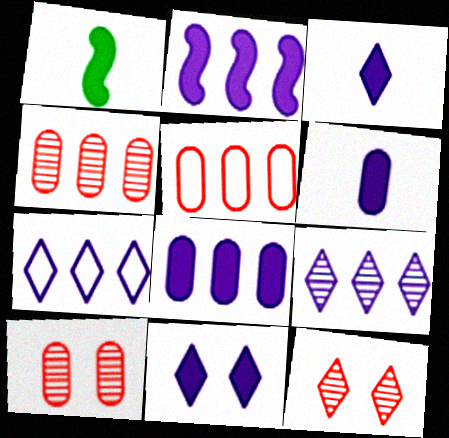[[1, 7, 10], 
[2, 6, 11]]